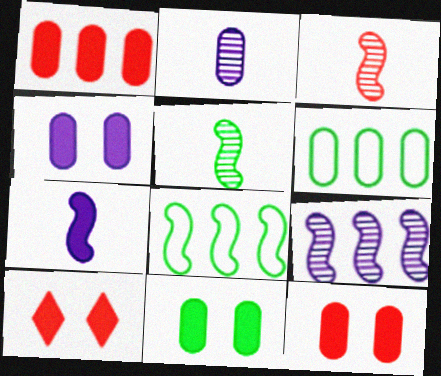[[2, 6, 12], 
[2, 8, 10], 
[4, 11, 12]]